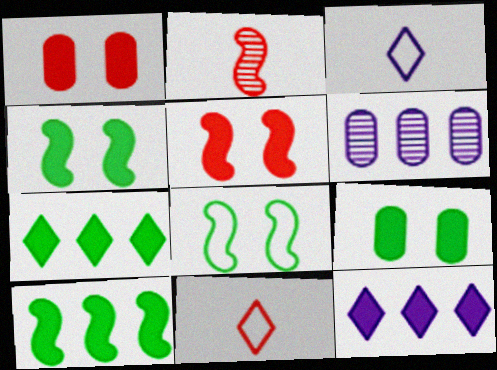[[4, 6, 11]]